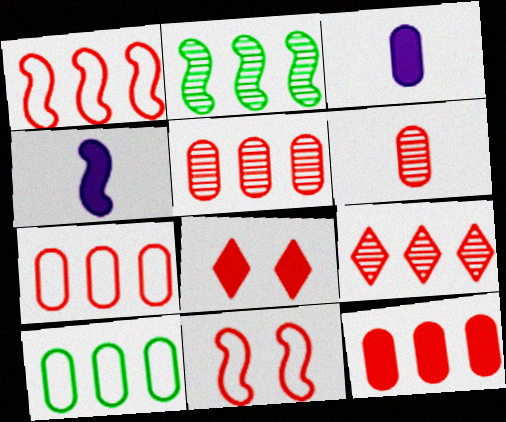[[1, 6, 8], 
[1, 9, 12], 
[2, 4, 11], 
[5, 7, 12]]